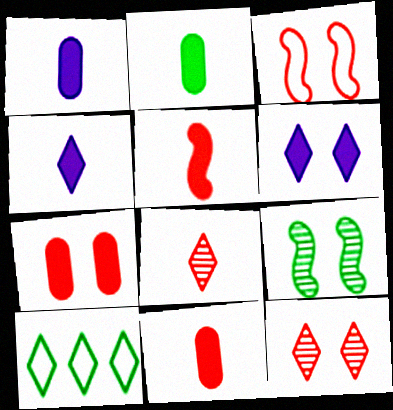[[1, 2, 11], 
[2, 4, 5], 
[2, 9, 10], 
[3, 7, 12], 
[4, 10, 12], 
[6, 8, 10]]